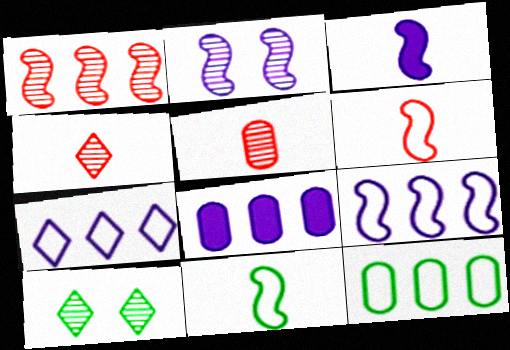[[2, 3, 9], 
[6, 8, 10]]